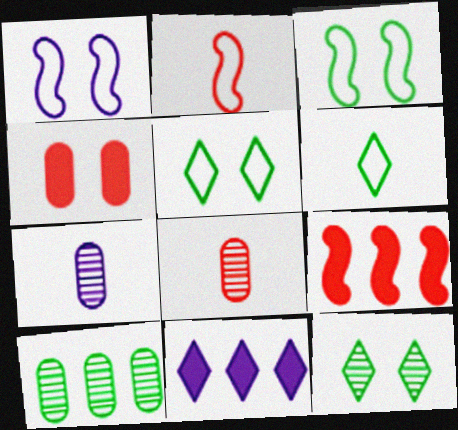[[1, 4, 12], 
[1, 7, 11], 
[3, 8, 11], 
[5, 7, 9]]